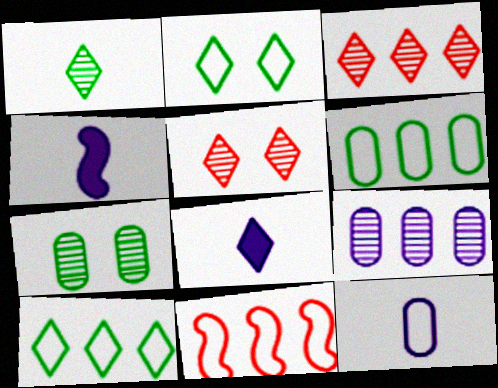[[2, 3, 8], 
[2, 11, 12], 
[4, 5, 6], 
[5, 8, 10], 
[7, 8, 11]]